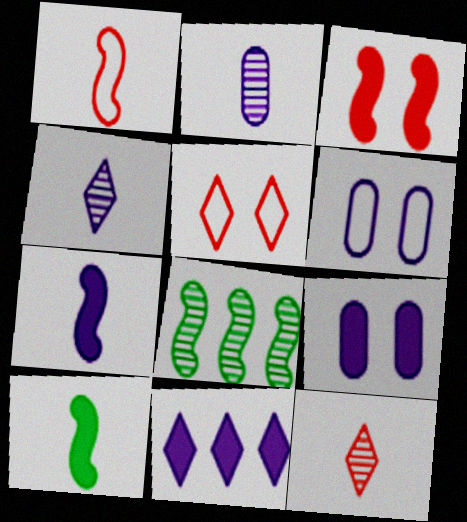[[7, 9, 11]]